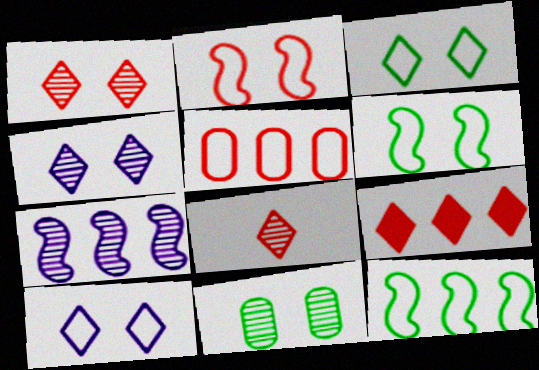[[7, 8, 11]]